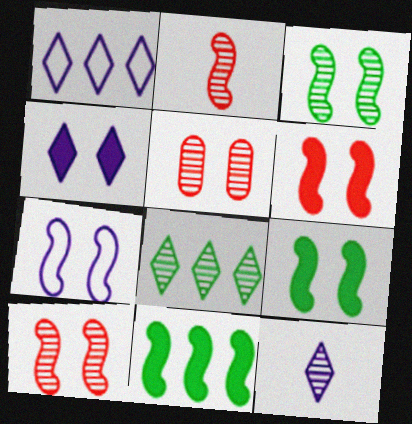[[1, 4, 12], 
[2, 7, 11], 
[3, 6, 7], 
[7, 9, 10]]